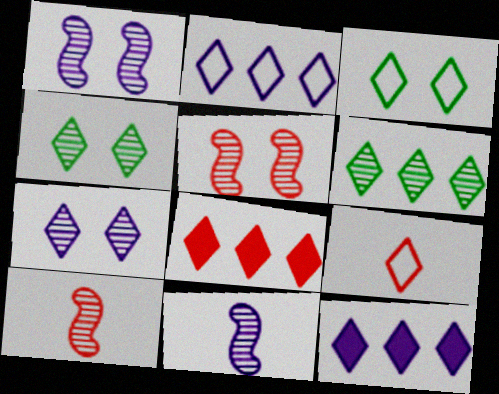[[2, 3, 9], 
[2, 6, 8], 
[4, 9, 12]]